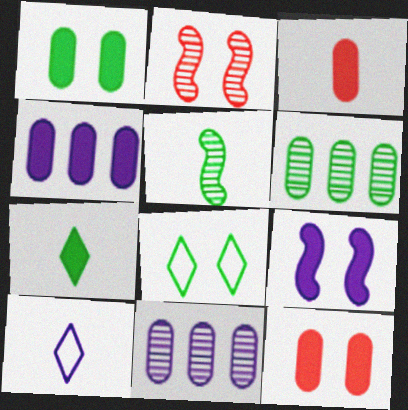[[1, 3, 4], 
[3, 5, 10], 
[9, 10, 11]]